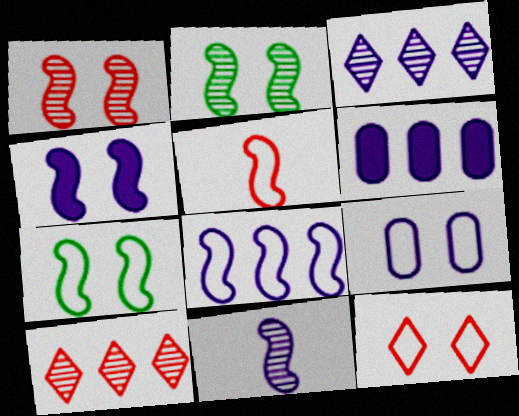[[1, 4, 7], 
[3, 6, 8], 
[4, 8, 11], 
[5, 7, 8], 
[7, 9, 12]]